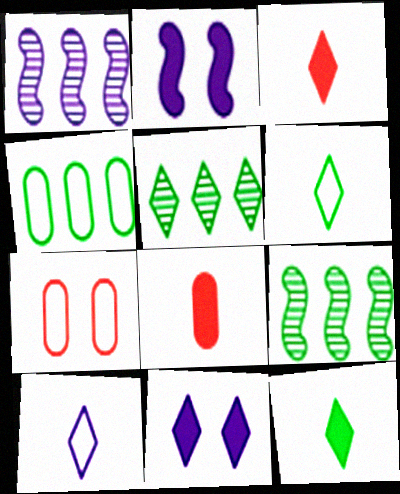[[1, 7, 12]]